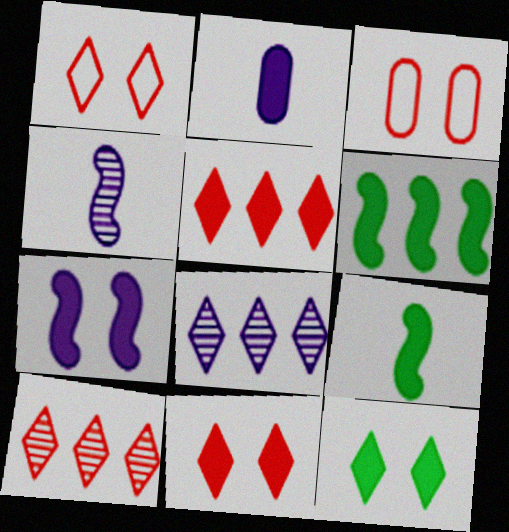[[2, 6, 11], 
[3, 8, 9]]